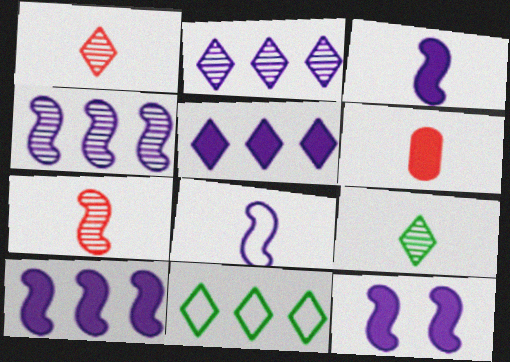[[3, 10, 12], 
[4, 8, 12], 
[6, 8, 9]]